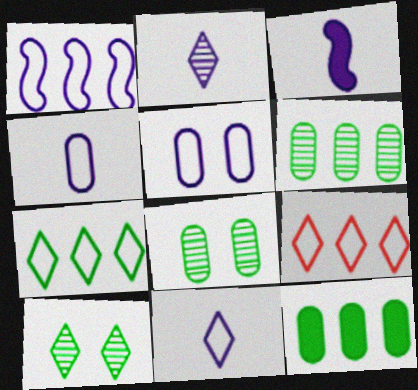[[1, 5, 11], 
[2, 3, 4], 
[3, 8, 9]]